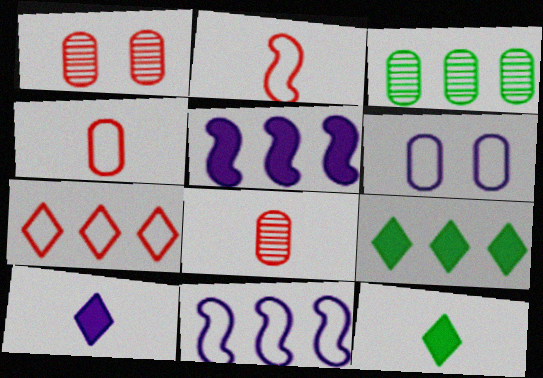[[1, 11, 12], 
[3, 5, 7]]